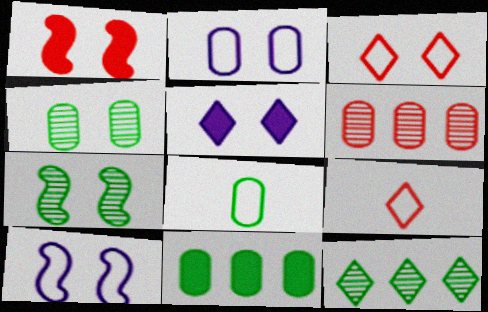[[1, 6, 9], 
[1, 7, 10], 
[4, 8, 11], 
[5, 9, 12]]